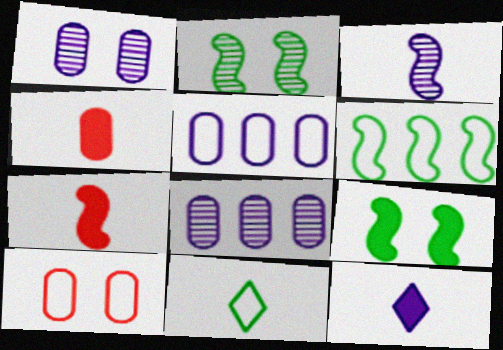[[3, 4, 11]]